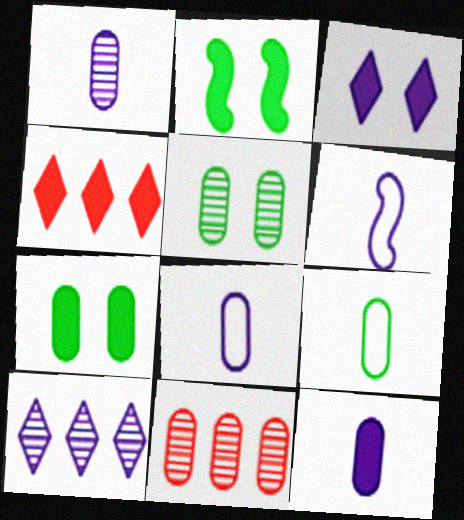[[1, 5, 11], 
[1, 8, 12], 
[2, 4, 12], 
[4, 5, 6], 
[7, 8, 11]]